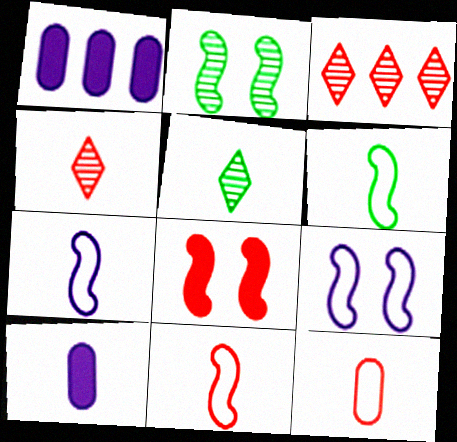[[2, 8, 9], 
[3, 8, 12], 
[4, 6, 10], 
[5, 10, 11], 
[6, 7, 11]]